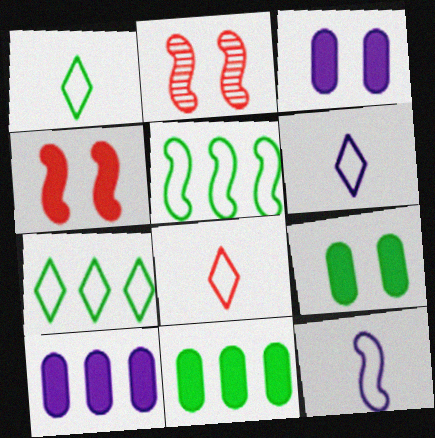[[1, 2, 10], 
[1, 6, 8], 
[2, 6, 11]]